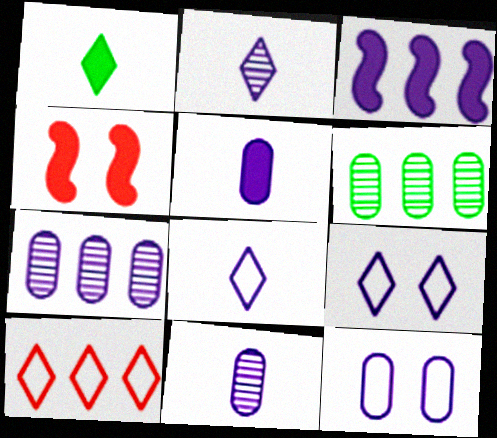[[2, 3, 12], 
[3, 6, 10], 
[3, 9, 11], 
[4, 6, 8], 
[5, 7, 12]]